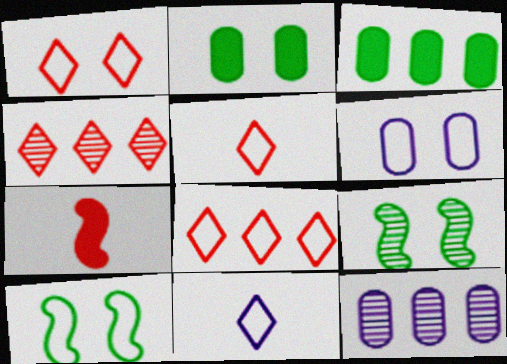[[1, 5, 8], 
[1, 6, 10]]